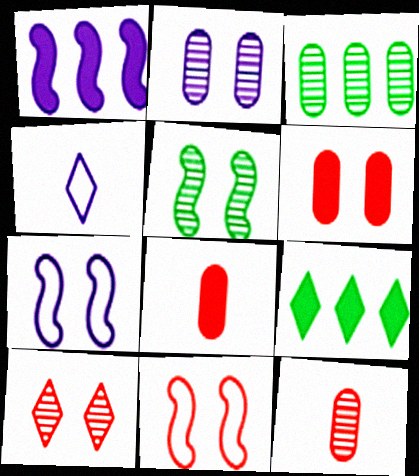[[1, 2, 4], 
[2, 3, 12], 
[2, 5, 10], 
[4, 9, 10], 
[6, 10, 11], 
[7, 9, 12]]